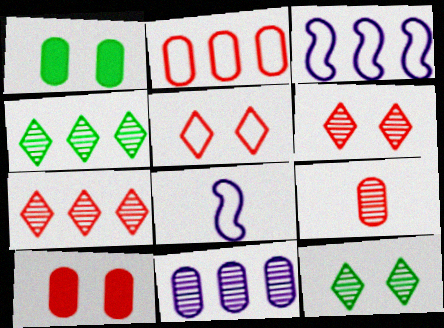[[1, 7, 8], 
[2, 9, 10], 
[4, 8, 10]]